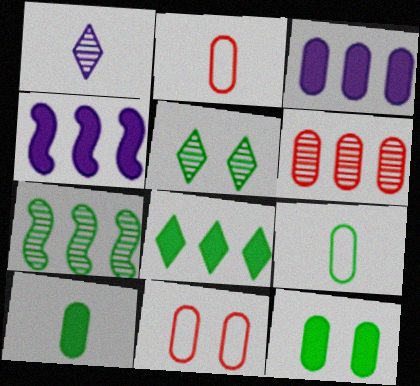[[2, 4, 5]]